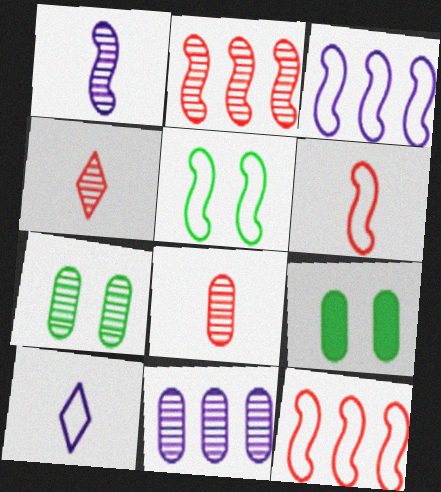[[2, 9, 10], 
[3, 4, 9], 
[3, 5, 6], 
[7, 8, 11]]